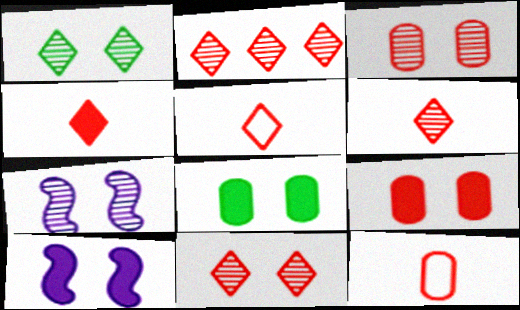[[1, 3, 7], 
[2, 6, 11], 
[4, 5, 6]]